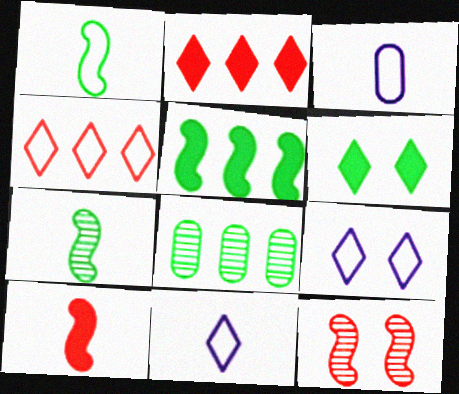[[1, 6, 8], 
[8, 9, 10]]